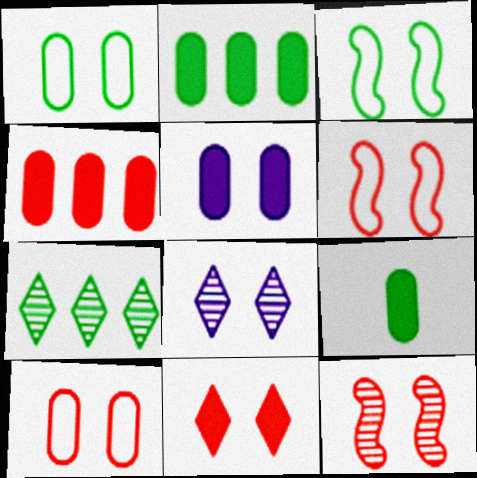[[3, 7, 9], 
[4, 5, 9], 
[10, 11, 12]]